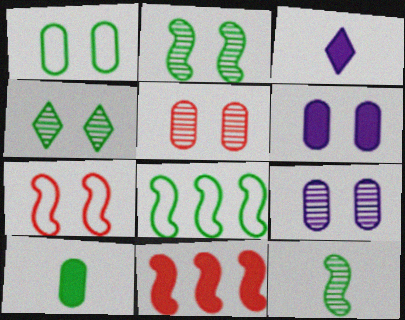[[1, 5, 6], 
[3, 5, 8], 
[4, 6, 7], 
[4, 8, 10]]